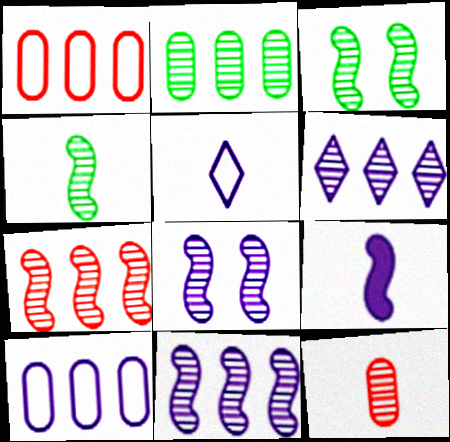[[2, 6, 7], 
[3, 6, 12], 
[4, 7, 8]]